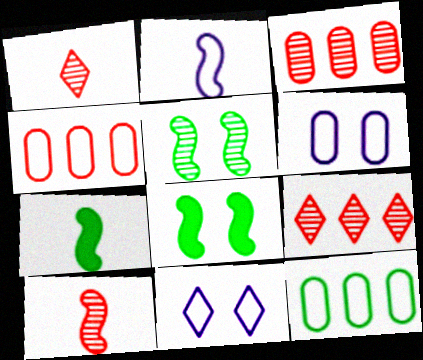[[2, 7, 10], 
[3, 7, 11], 
[6, 7, 9]]